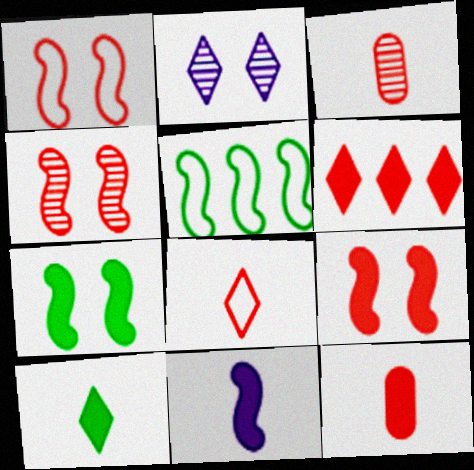[[1, 3, 6], 
[1, 4, 9], 
[2, 5, 12], 
[4, 5, 11], 
[6, 9, 12], 
[10, 11, 12]]